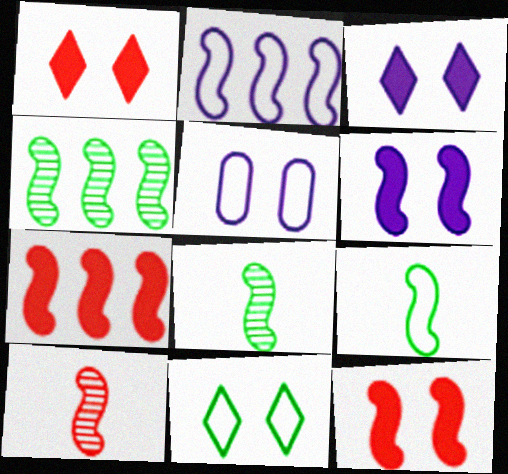[[2, 4, 7], 
[2, 8, 12]]